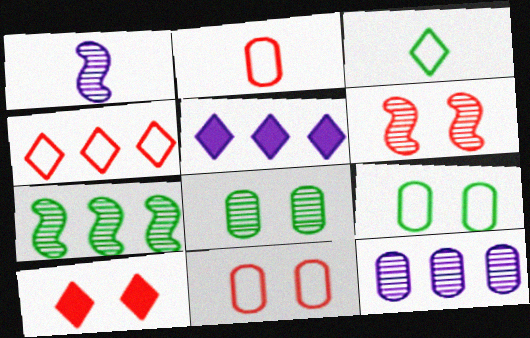[[1, 6, 7], 
[6, 10, 11]]